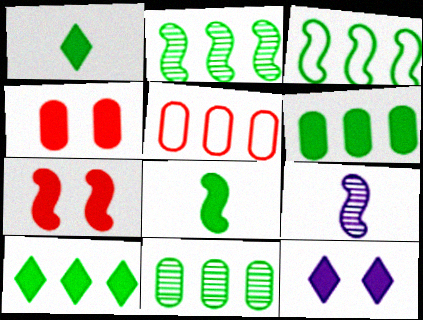[[3, 7, 9], 
[3, 10, 11]]